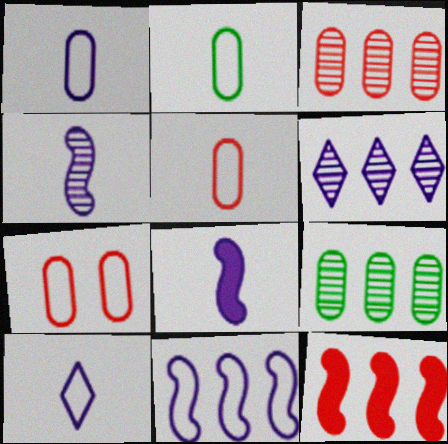[[1, 2, 5]]